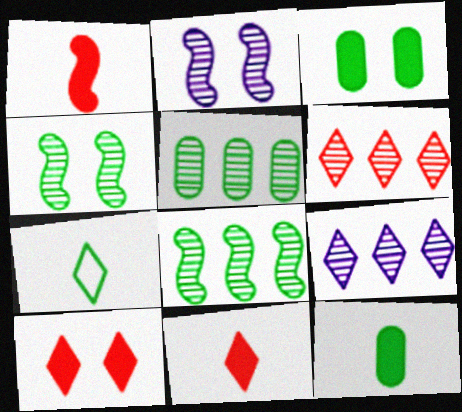[[3, 7, 8], 
[7, 9, 10]]